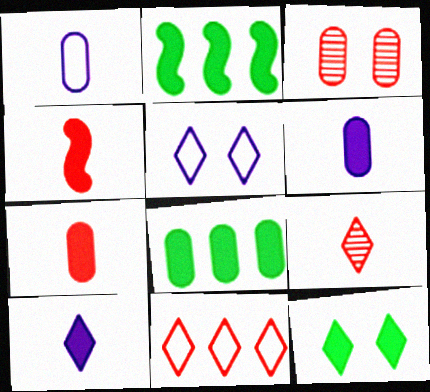[[1, 3, 8], 
[3, 4, 11]]